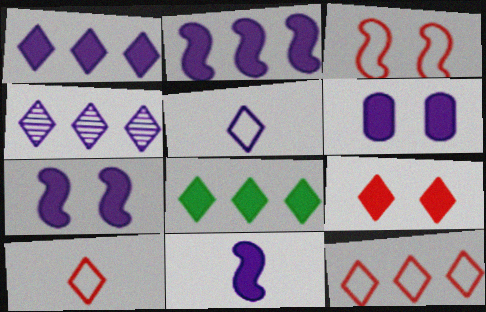[[1, 6, 11], 
[2, 7, 11], 
[4, 8, 12]]